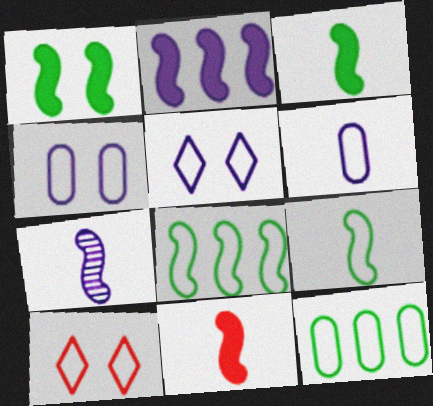[[1, 2, 11], 
[6, 8, 10], 
[7, 9, 11]]